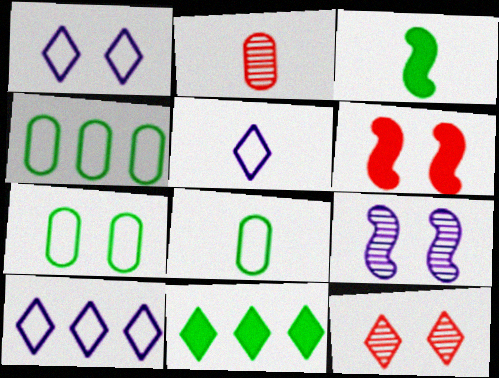[[1, 5, 10], 
[2, 3, 5], 
[4, 7, 8], 
[5, 11, 12]]